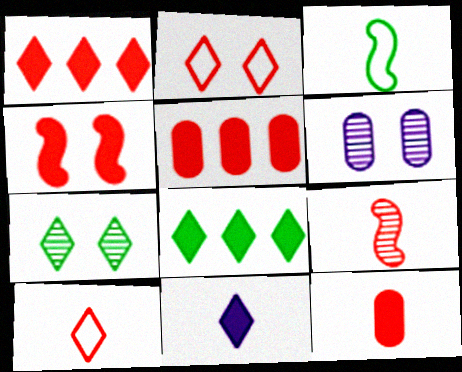[[1, 3, 6], 
[1, 4, 12], 
[2, 5, 9], 
[9, 10, 12]]